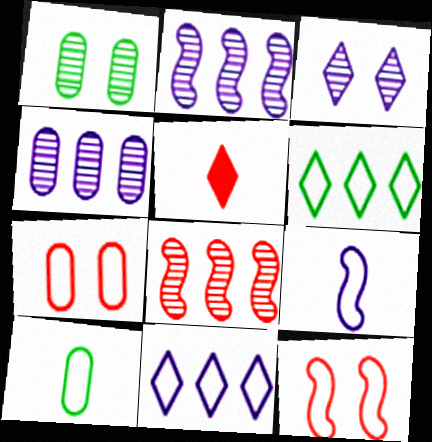[[3, 5, 6], 
[5, 7, 8], 
[6, 7, 9], 
[10, 11, 12]]